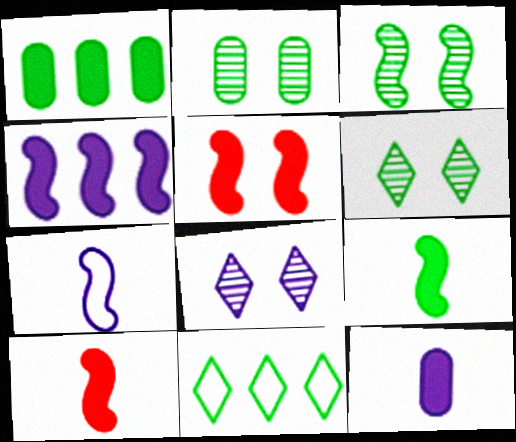[[2, 3, 6], 
[2, 9, 11], 
[4, 5, 9]]